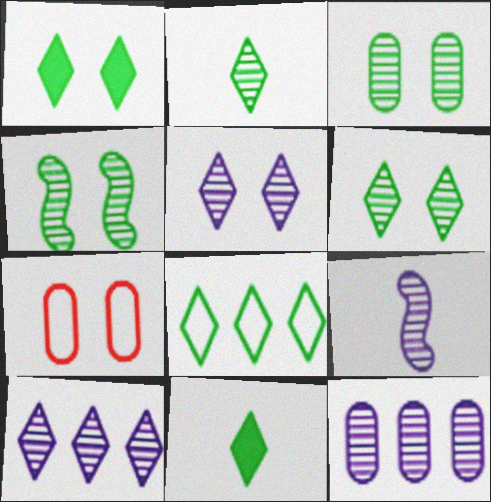[[1, 2, 8], 
[3, 4, 6], 
[5, 9, 12], 
[6, 8, 11]]